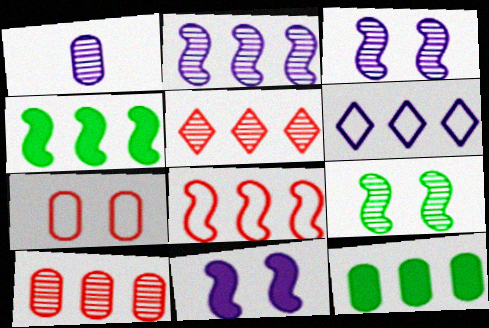[[1, 5, 9], 
[1, 6, 11], 
[1, 7, 12], 
[2, 4, 8], 
[4, 6, 10]]